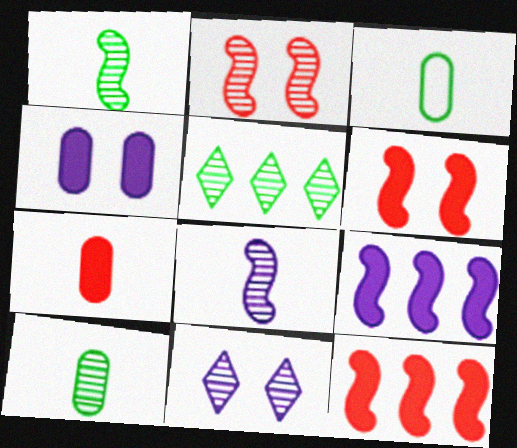[[3, 11, 12]]